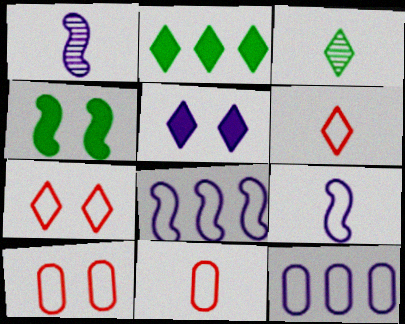[[1, 2, 10], 
[1, 5, 12]]